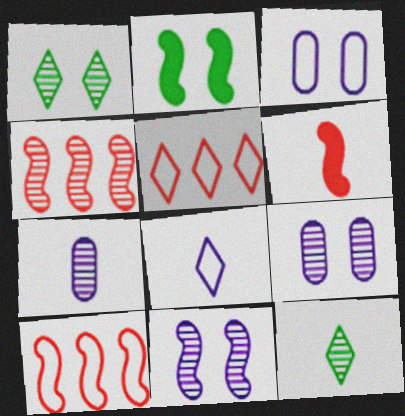[[1, 4, 7], 
[2, 5, 7], 
[4, 9, 12]]